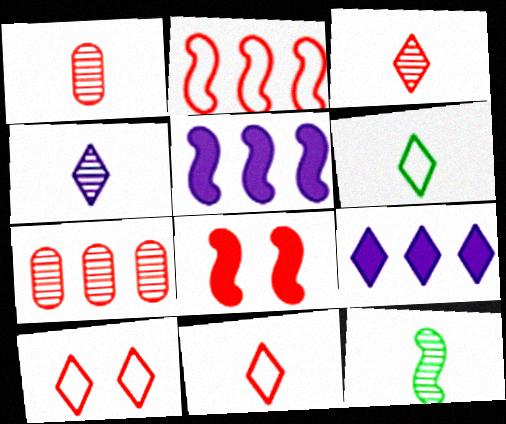[[1, 4, 12], 
[7, 8, 11]]